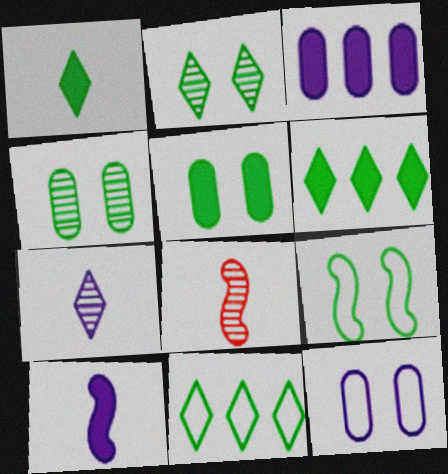[[1, 2, 11], 
[2, 5, 9], 
[6, 8, 12]]